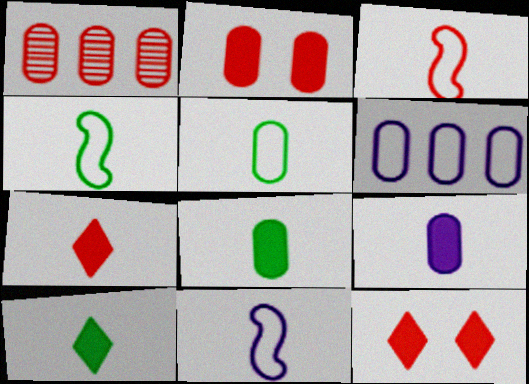[[1, 3, 12], 
[3, 4, 11]]